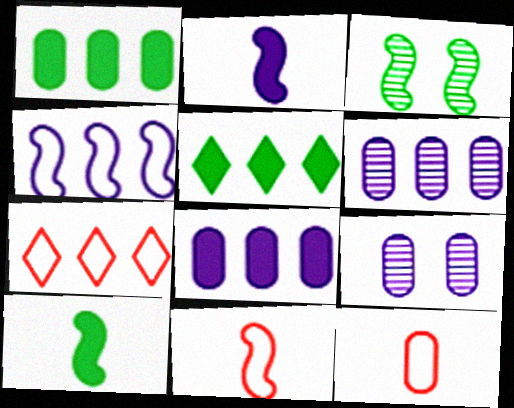[[1, 9, 12], 
[5, 9, 11], 
[7, 9, 10]]